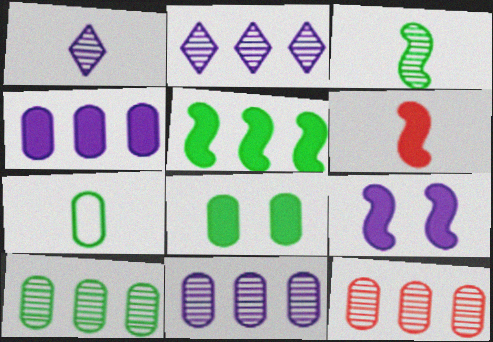[[1, 6, 7], 
[5, 6, 9], 
[7, 8, 10], 
[10, 11, 12]]